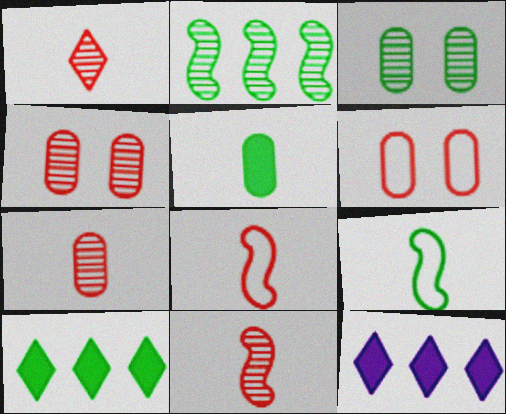[[1, 7, 11], 
[3, 8, 12], 
[3, 9, 10], 
[4, 9, 12]]